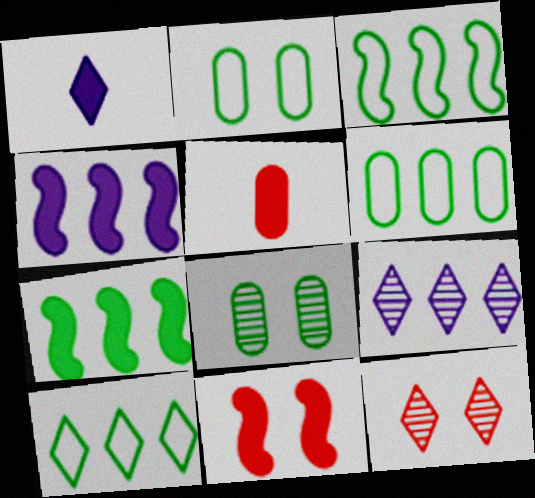[[1, 10, 12], 
[3, 6, 10]]